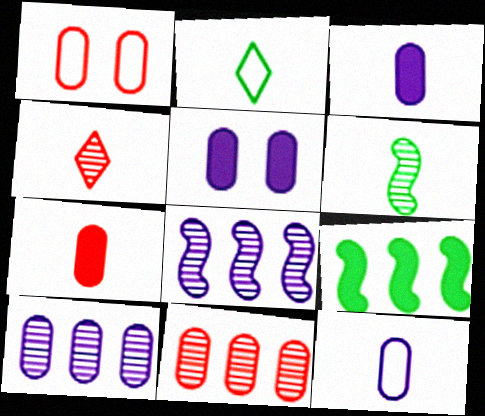[[1, 7, 11], 
[5, 10, 12]]